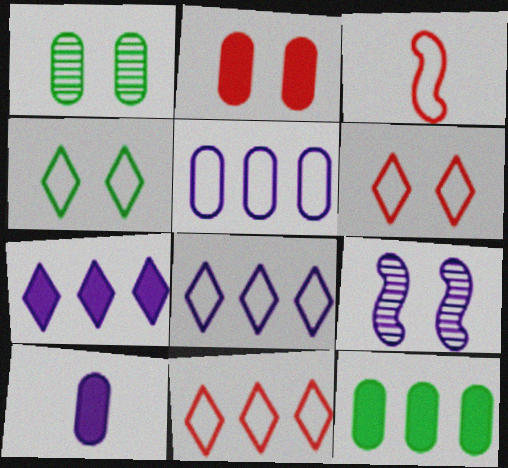[[1, 3, 7], 
[2, 4, 9], 
[2, 10, 12], 
[3, 4, 5], 
[8, 9, 10]]